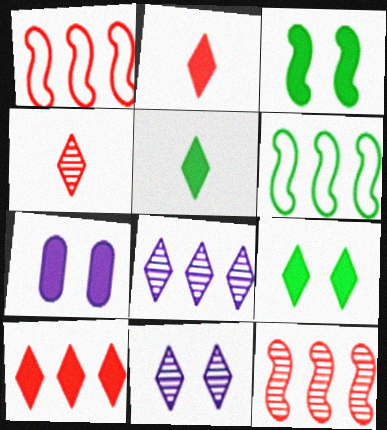[[4, 6, 7]]